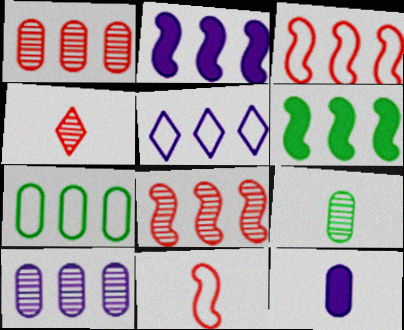[[1, 5, 6], 
[2, 5, 10], 
[3, 5, 7]]